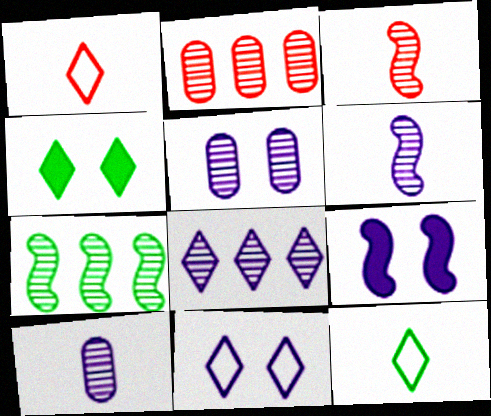[[1, 4, 8], 
[2, 7, 8], 
[2, 9, 12], 
[5, 6, 8], 
[5, 9, 11]]